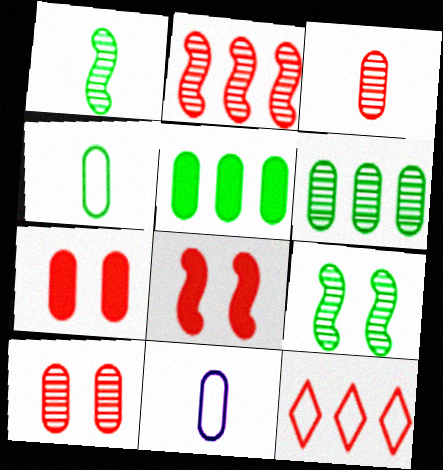[[3, 8, 12], 
[5, 10, 11], 
[6, 7, 11]]